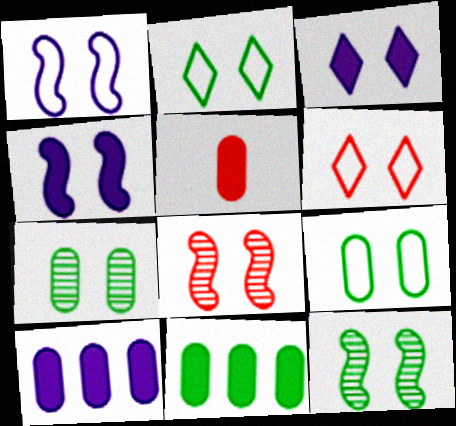[[1, 6, 9], 
[3, 8, 9], 
[4, 6, 7]]